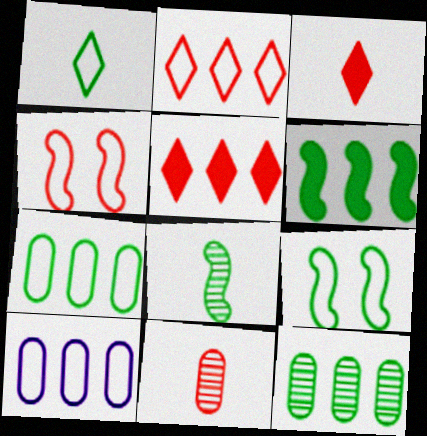[[1, 4, 10], 
[1, 7, 9], 
[4, 5, 11], 
[6, 8, 9]]